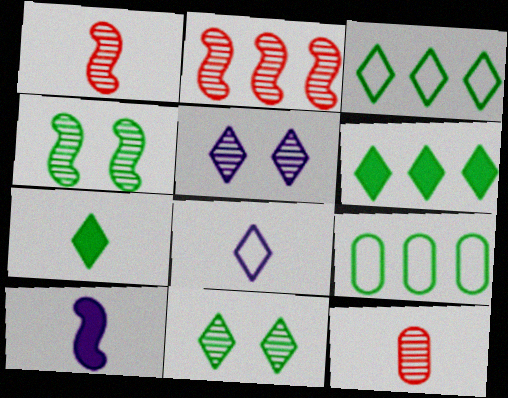[[3, 7, 11], 
[4, 7, 9]]